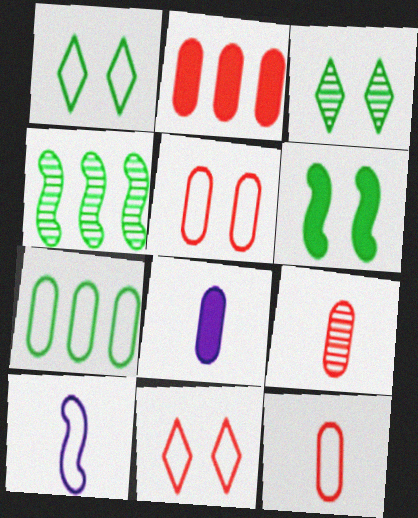[[2, 3, 10], 
[2, 5, 9], 
[4, 8, 11], 
[7, 10, 11]]